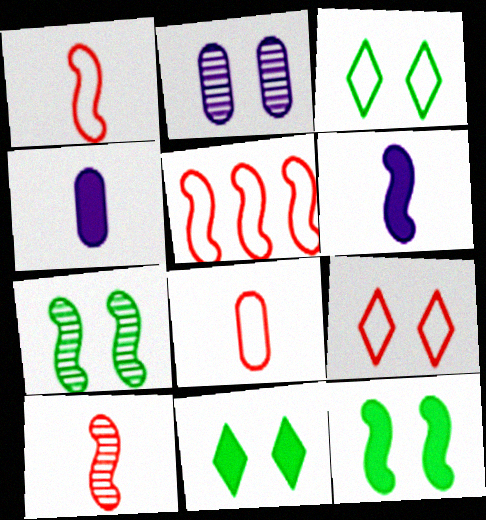[[2, 9, 12], 
[5, 6, 7], 
[5, 8, 9]]